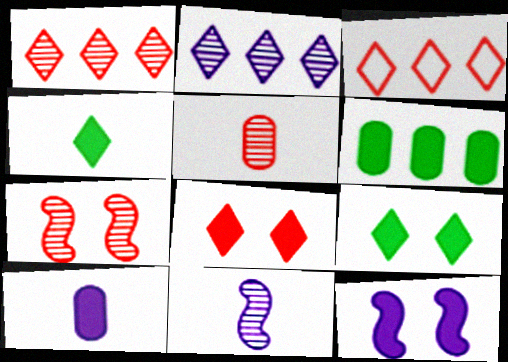[[1, 5, 7]]